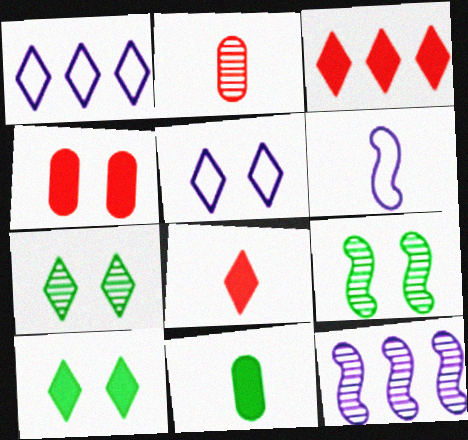[[1, 7, 8], 
[2, 7, 12], 
[4, 5, 9]]